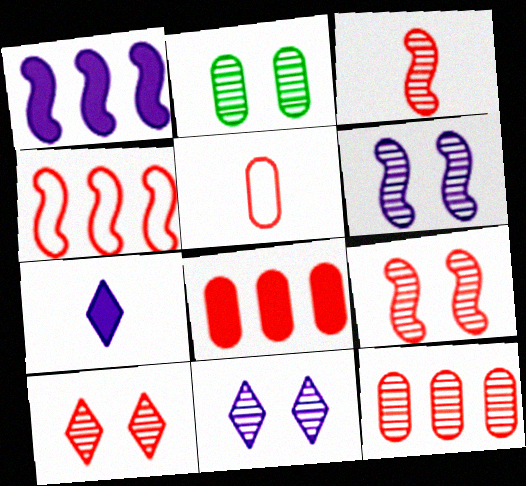[[2, 4, 7], 
[2, 6, 10], 
[2, 9, 11], 
[3, 10, 12]]